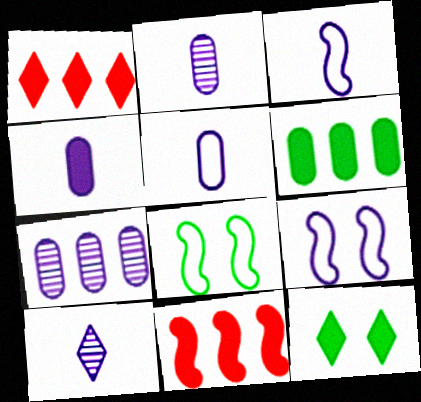[[1, 2, 8], 
[2, 4, 5], 
[3, 4, 10], 
[4, 11, 12]]